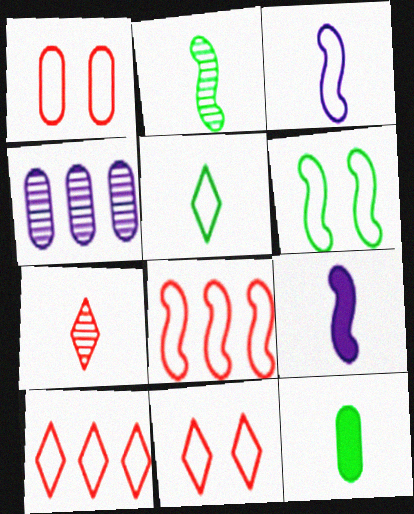[[1, 4, 12], 
[2, 5, 12], 
[3, 6, 8], 
[3, 7, 12]]